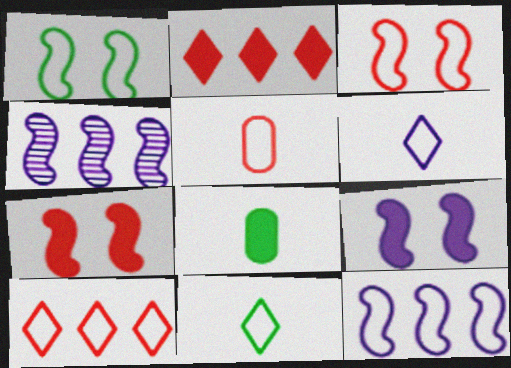[[2, 8, 9], 
[3, 5, 10]]